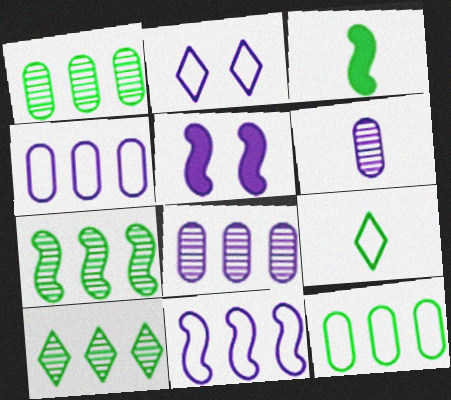[[1, 7, 10]]